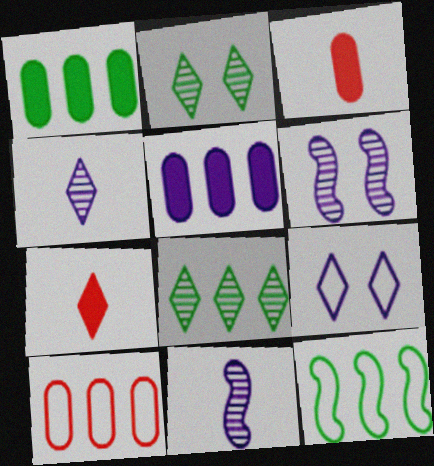[[1, 8, 12], 
[5, 9, 11], 
[7, 8, 9]]